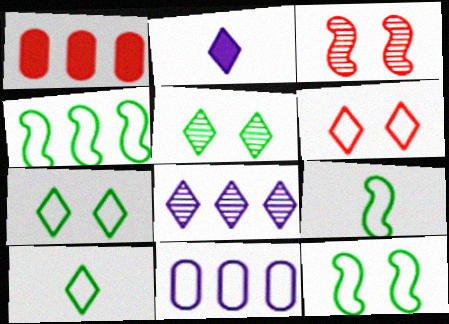[[1, 4, 8], 
[4, 9, 12], 
[6, 9, 11]]